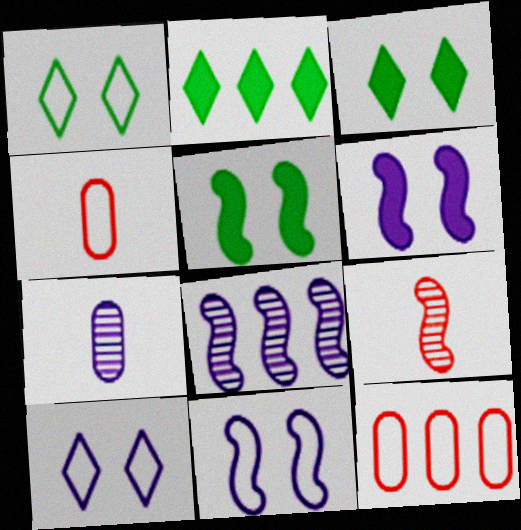[[2, 8, 12], 
[3, 4, 8]]